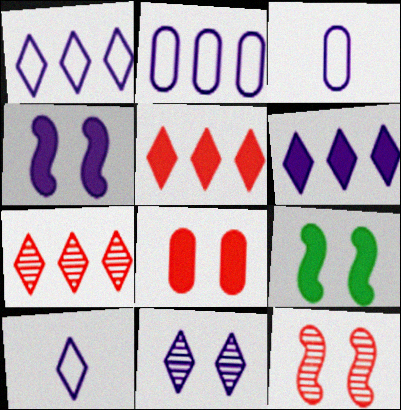[[3, 7, 9], 
[6, 10, 11]]